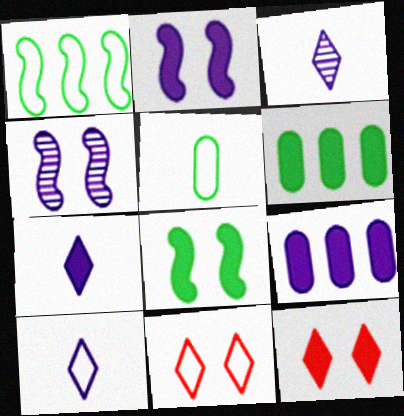[[2, 7, 9], 
[3, 7, 10], 
[4, 9, 10]]